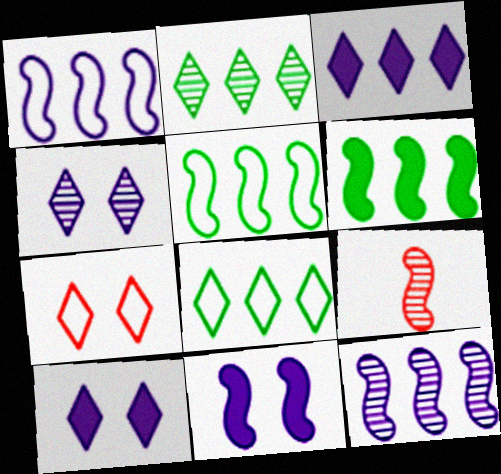[[5, 9, 11]]